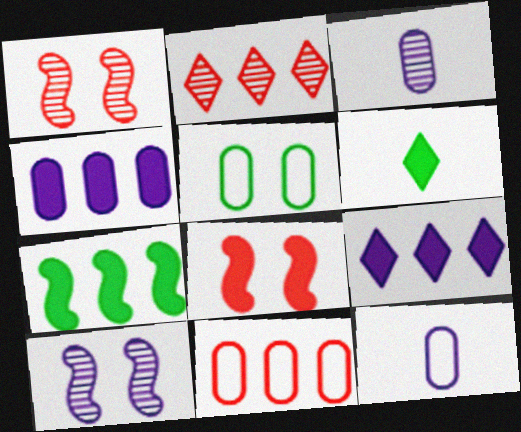[[4, 6, 8], 
[5, 11, 12], 
[6, 10, 11], 
[9, 10, 12]]